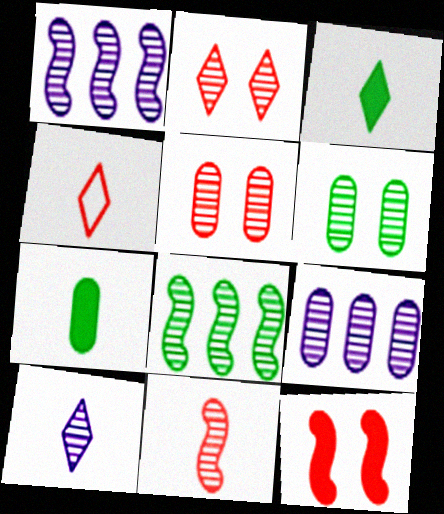[[3, 4, 10], 
[5, 8, 10]]